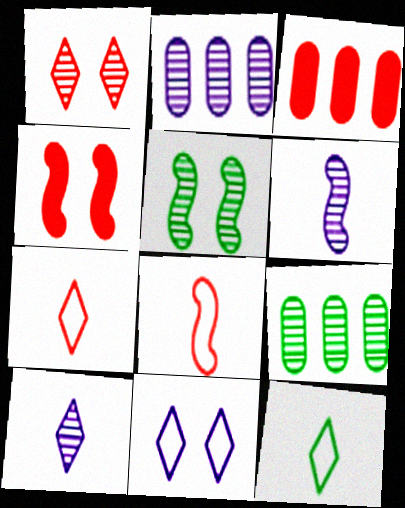[[1, 3, 8], 
[1, 6, 9], 
[2, 4, 12]]